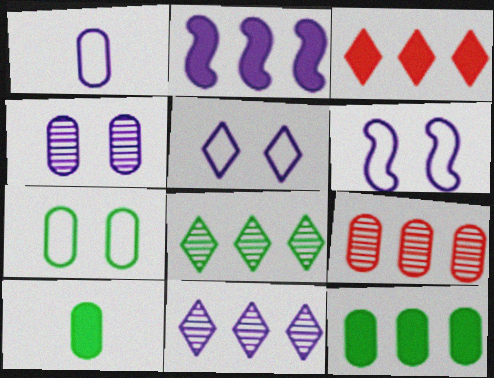[[2, 3, 12]]